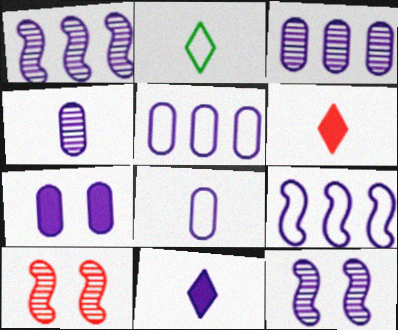[[3, 7, 8], 
[4, 5, 7], 
[5, 11, 12]]